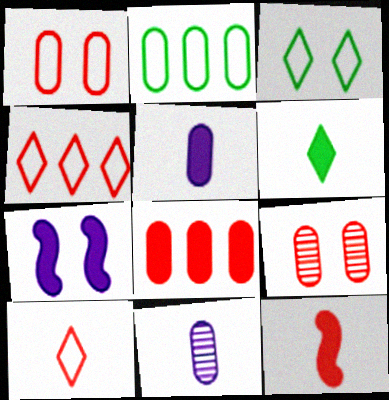[[2, 5, 9], 
[3, 7, 9], 
[4, 9, 12], 
[5, 6, 12], 
[6, 7, 8]]